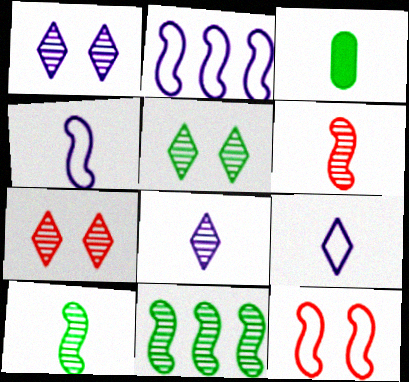[[1, 5, 7], 
[2, 3, 7], 
[3, 6, 9]]